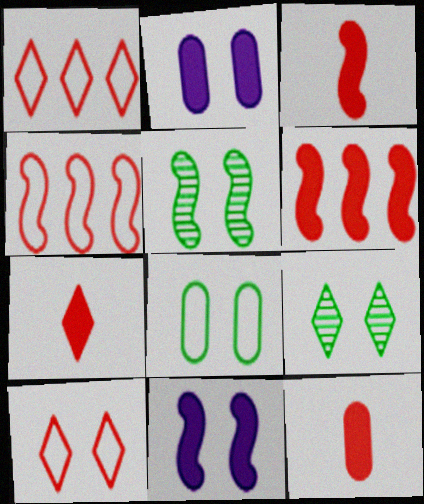[[2, 5, 10], 
[3, 7, 12]]